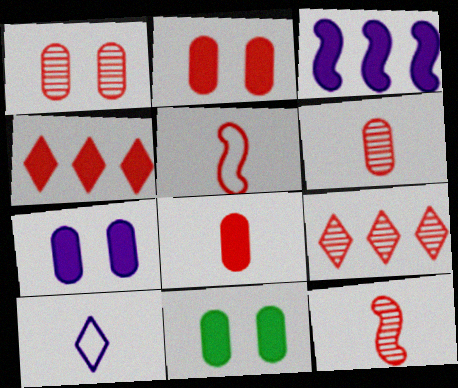[[1, 4, 5], 
[1, 9, 12], 
[2, 5, 9], 
[2, 7, 11]]